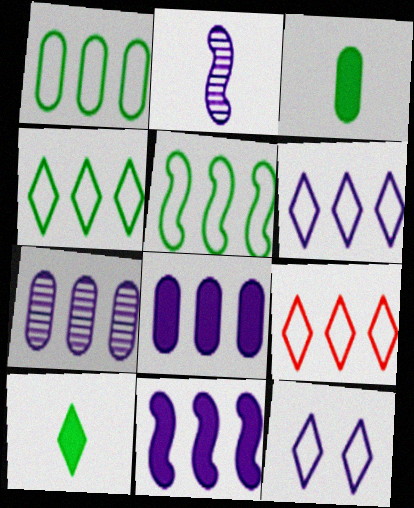[[1, 4, 5], 
[2, 8, 12], 
[4, 6, 9], 
[6, 7, 11]]